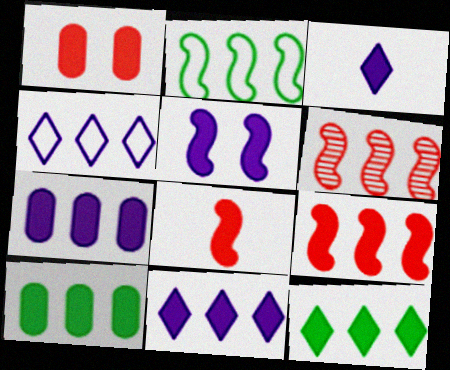[[3, 5, 7], 
[4, 6, 10], 
[7, 9, 12], 
[9, 10, 11]]